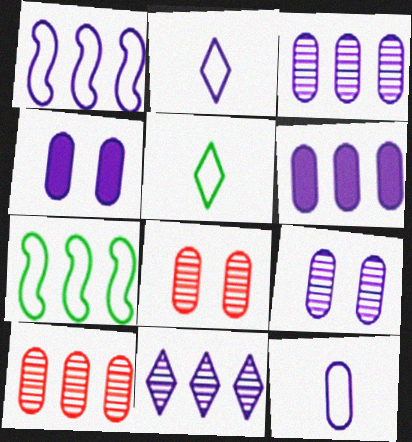[[1, 6, 11], 
[3, 4, 12], 
[6, 9, 12]]